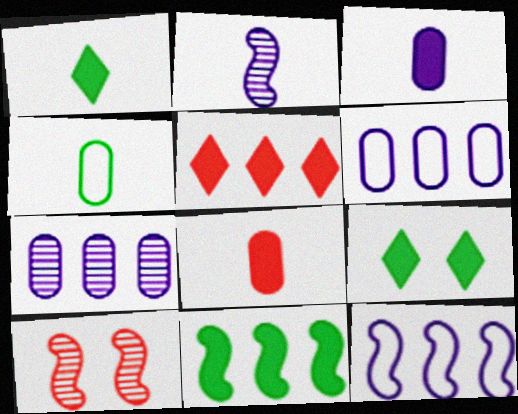[[1, 6, 10]]